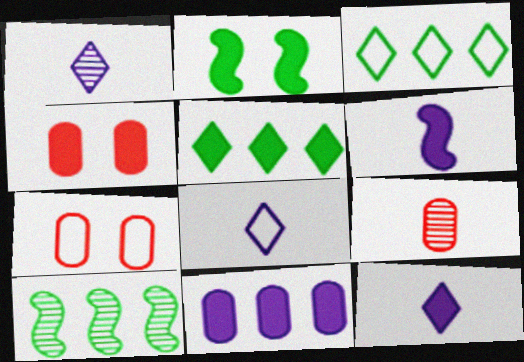[[1, 8, 12], 
[4, 5, 6], 
[4, 8, 10], 
[7, 10, 12]]